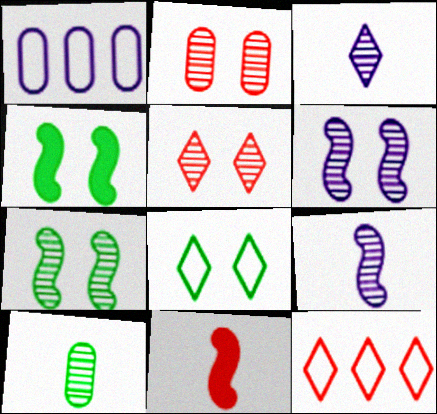[[2, 11, 12]]